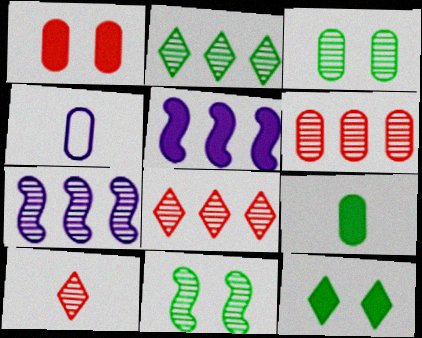[[2, 6, 7], 
[3, 7, 10]]